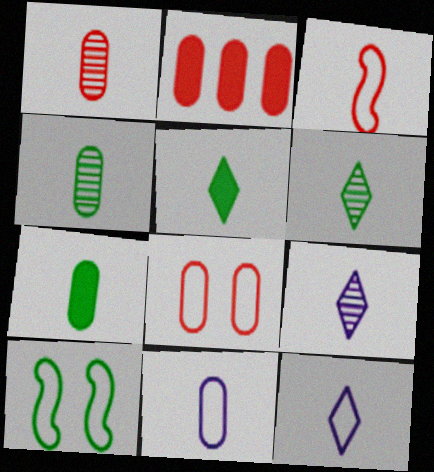[[1, 2, 8], 
[1, 7, 11], 
[2, 9, 10], 
[3, 7, 9]]